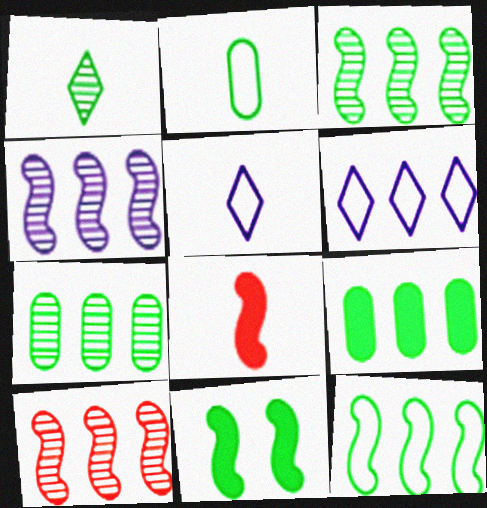[[3, 4, 10], 
[6, 9, 10]]